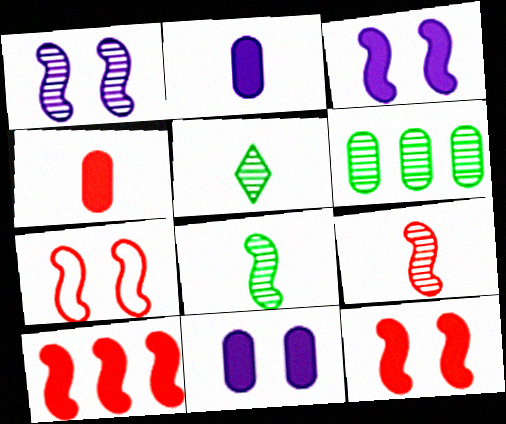[[7, 9, 10]]